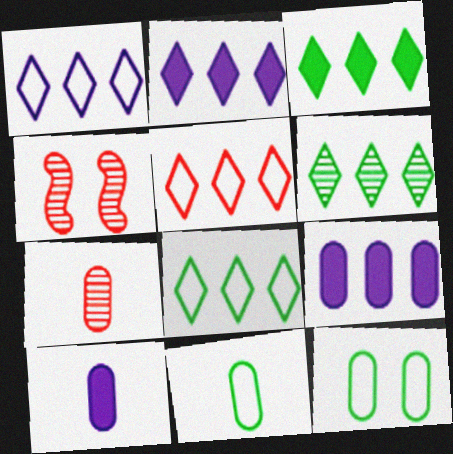[[1, 5, 8], 
[2, 4, 11], 
[2, 5, 6], 
[3, 6, 8], 
[4, 8, 10], 
[7, 9, 12], 
[7, 10, 11]]